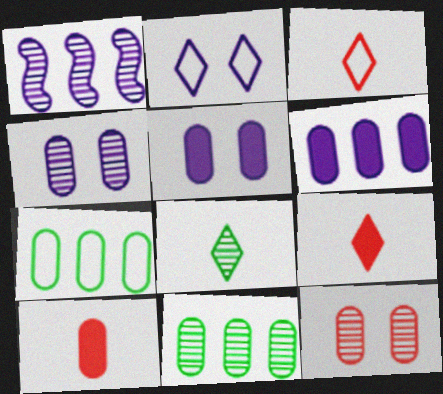[[1, 8, 12], 
[4, 7, 10]]